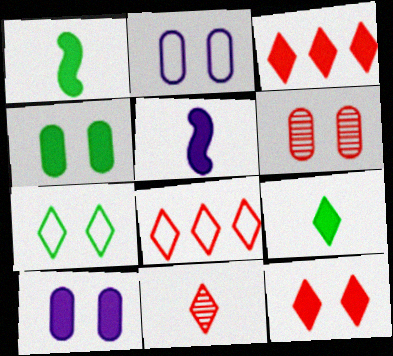[[1, 3, 10], 
[2, 4, 6], 
[3, 4, 5], 
[8, 11, 12]]